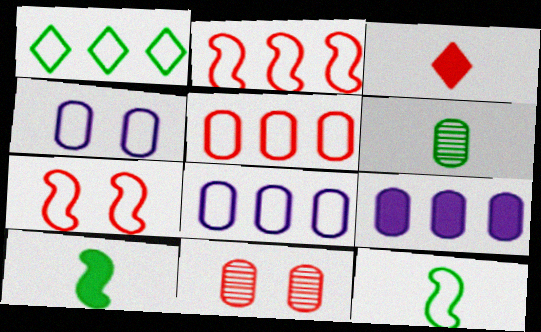[[1, 2, 8], 
[2, 3, 11]]